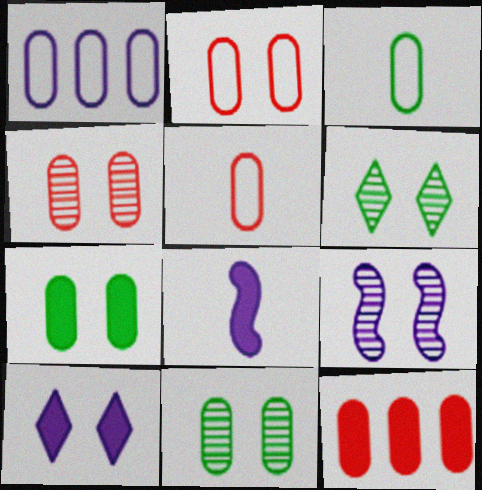[[1, 2, 3], 
[4, 5, 12], 
[4, 6, 9]]